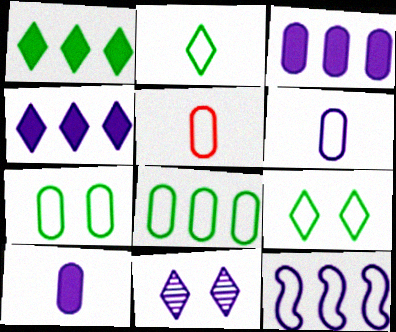[[5, 9, 12], 
[10, 11, 12]]